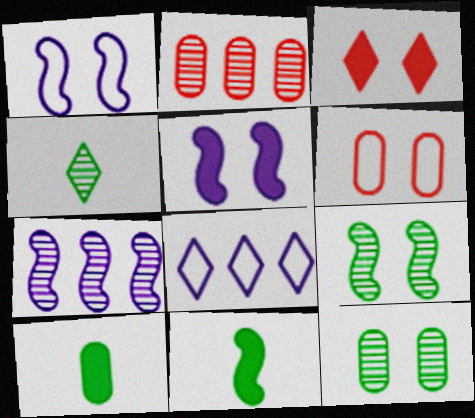[[1, 3, 12], 
[3, 4, 8]]